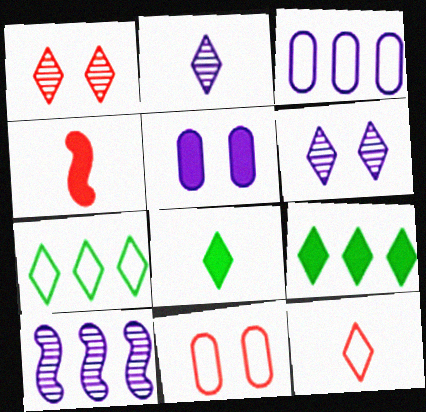[[2, 8, 12], 
[4, 5, 9], 
[6, 9, 12], 
[8, 10, 11]]